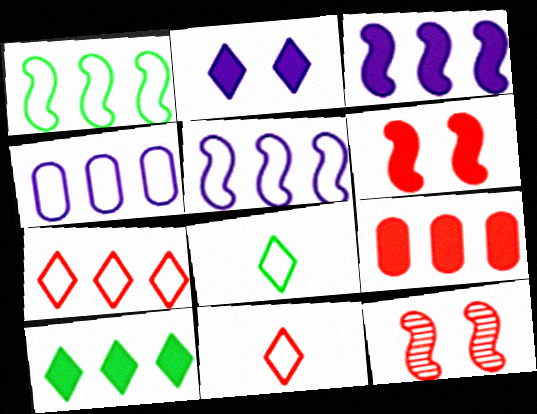[[1, 4, 7], 
[3, 9, 10], 
[9, 11, 12]]